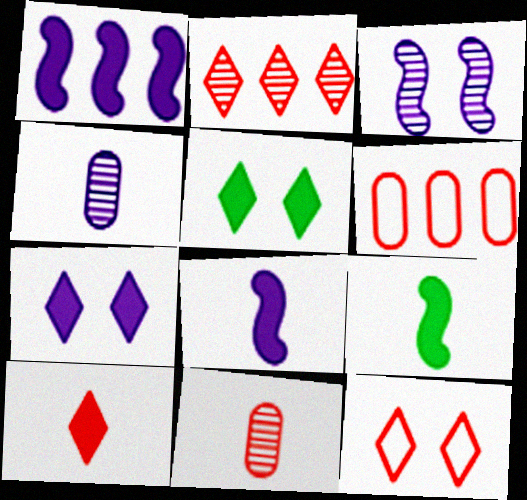[[2, 10, 12]]